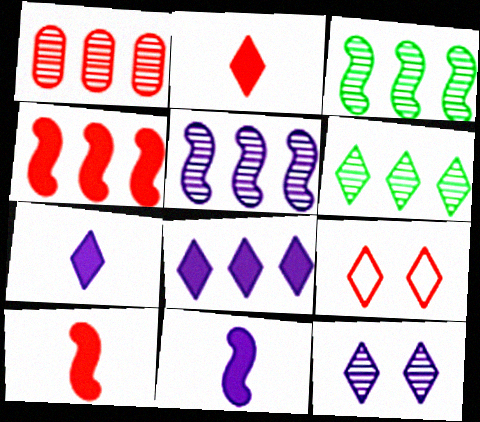[[1, 5, 6], 
[1, 9, 10], 
[6, 7, 9]]